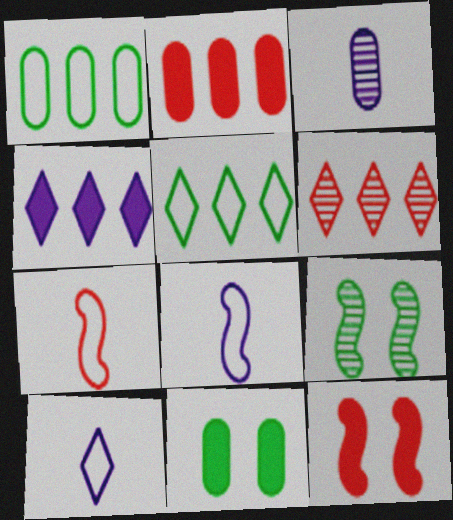[[2, 9, 10], 
[3, 5, 12], 
[3, 6, 9], 
[4, 5, 6], 
[6, 8, 11]]